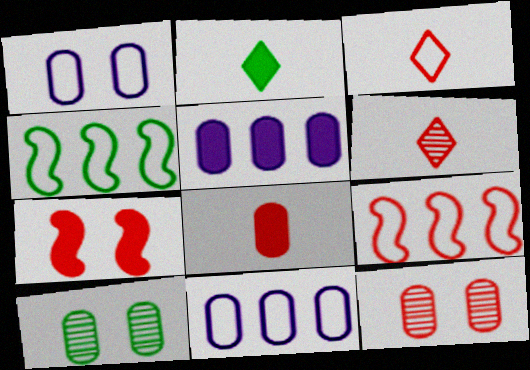[[1, 3, 4], 
[2, 4, 10], 
[2, 5, 7], 
[8, 10, 11]]